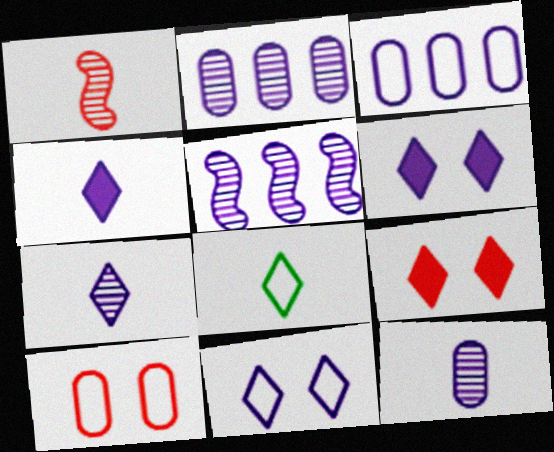[]